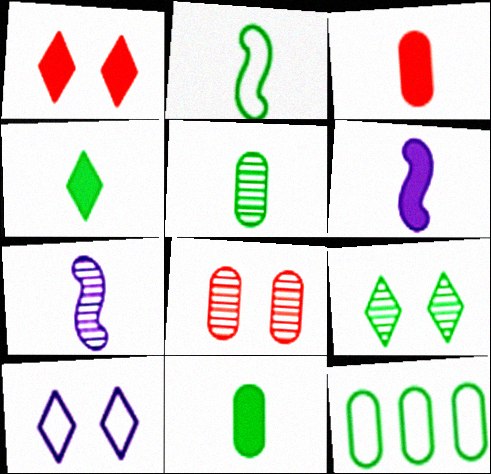[[1, 7, 12], 
[1, 9, 10], 
[2, 4, 5], 
[3, 4, 6]]